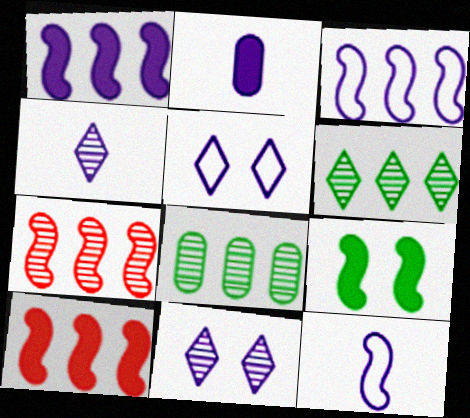[[2, 3, 11], 
[2, 4, 12], 
[7, 9, 12]]